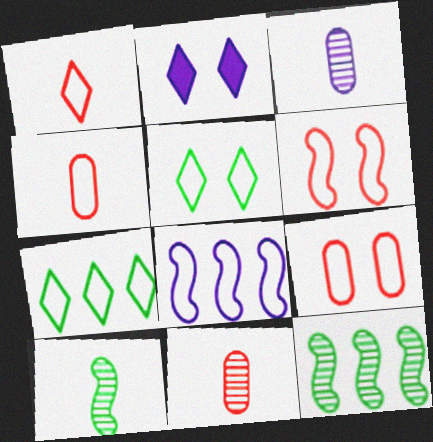[[2, 3, 8], 
[2, 4, 12], 
[4, 5, 8]]